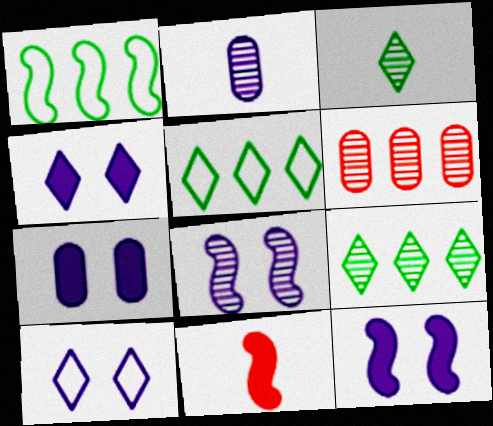[[1, 8, 11], 
[3, 6, 8], 
[4, 7, 12], 
[7, 8, 10]]